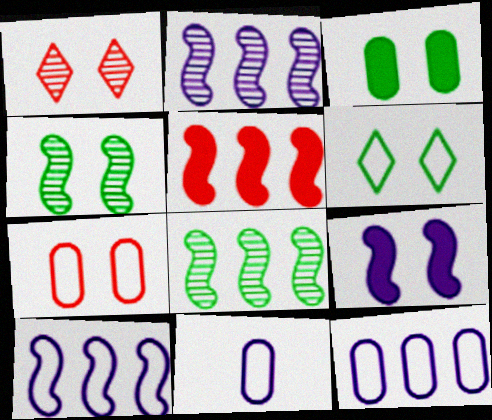[[3, 4, 6], 
[5, 8, 10]]